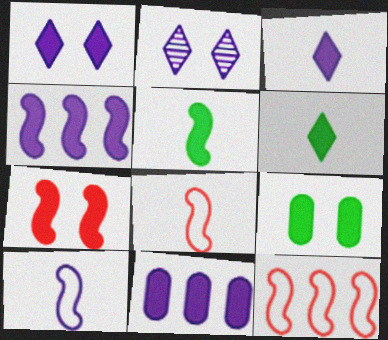[[1, 7, 9], 
[2, 10, 11], 
[4, 5, 7], 
[6, 7, 11]]